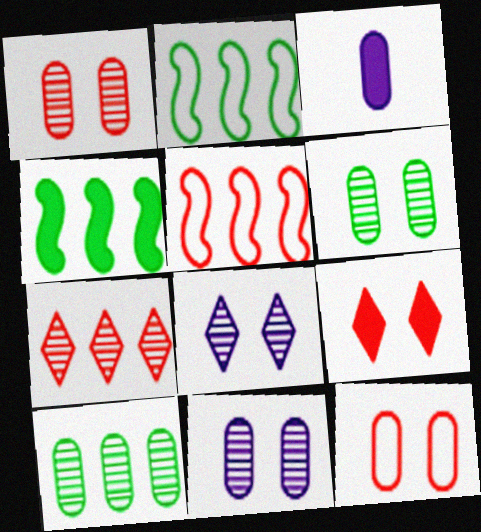[[1, 6, 11], 
[3, 4, 9], 
[3, 10, 12]]